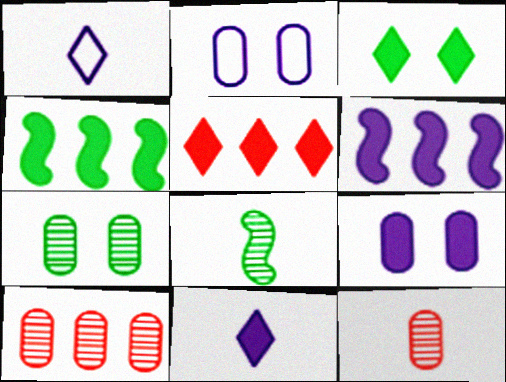[[2, 5, 8], 
[3, 5, 11], 
[6, 9, 11]]